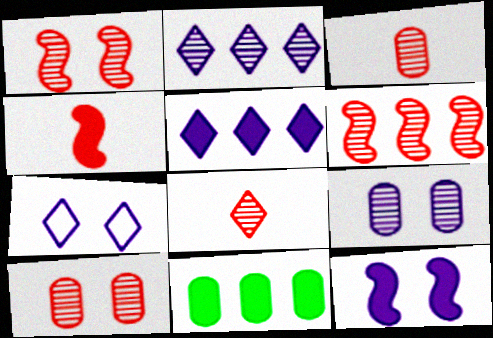[[6, 8, 10], 
[7, 9, 12]]